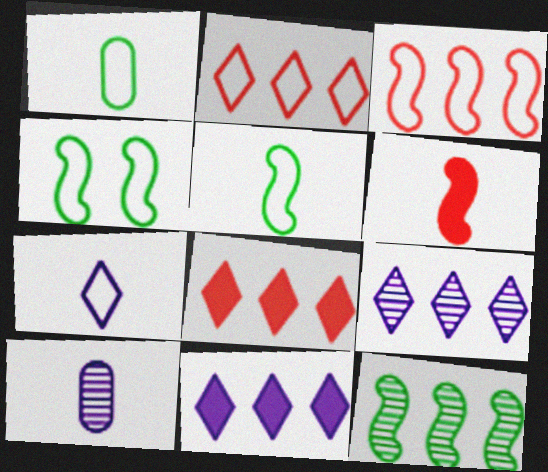[[4, 8, 10]]